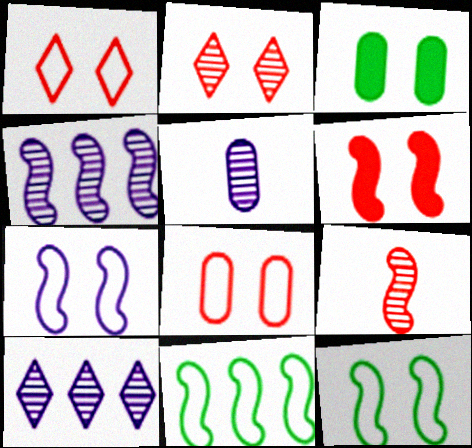[[2, 3, 7], 
[2, 6, 8]]